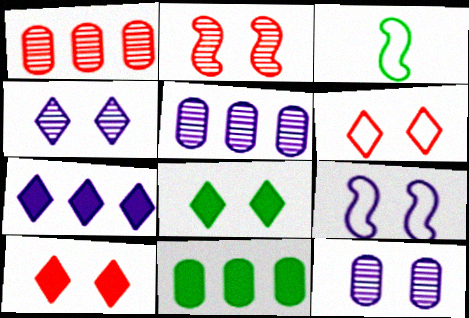[[3, 5, 10], 
[4, 6, 8]]